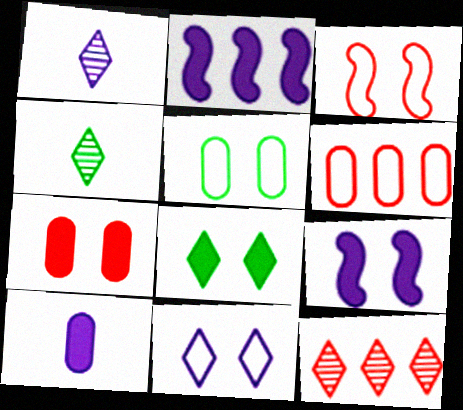[[3, 5, 11], 
[4, 6, 9], 
[7, 8, 9]]